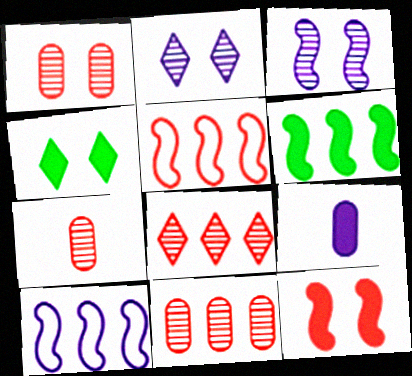[[1, 7, 11], 
[2, 9, 10], 
[4, 7, 10]]